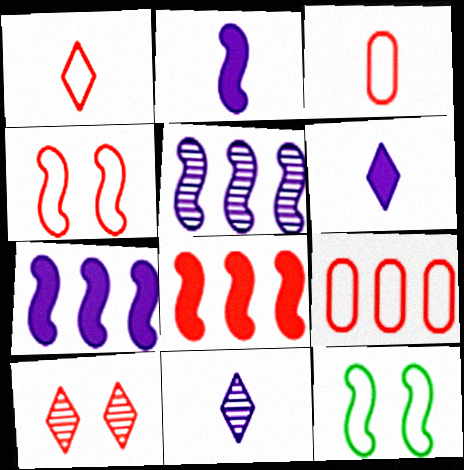[[1, 4, 9], 
[3, 8, 10]]